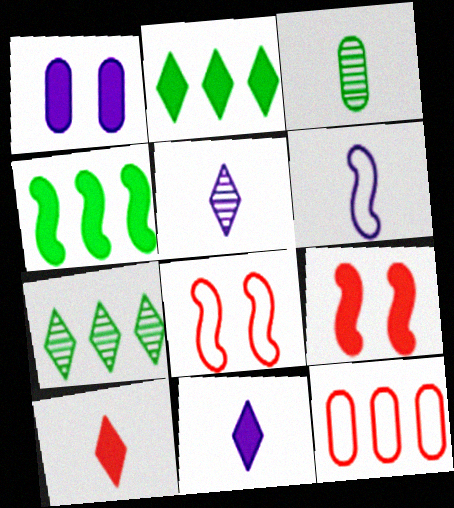[[1, 3, 12], 
[1, 4, 10], 
[3, 6, 10]]